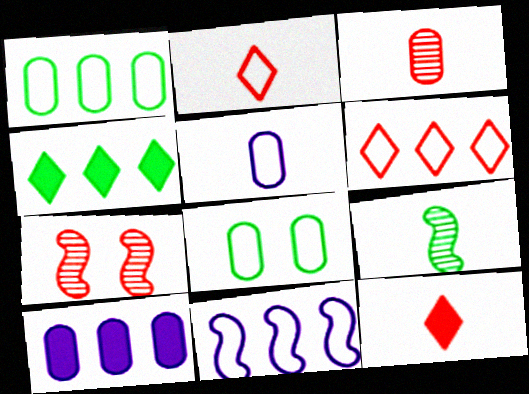[[1, 6, 11], 
[2, 8, 11], 
[3, 8, 10], 
[4, 5, 7], 
[4, 8, 9], 
[5, 9, 12]]